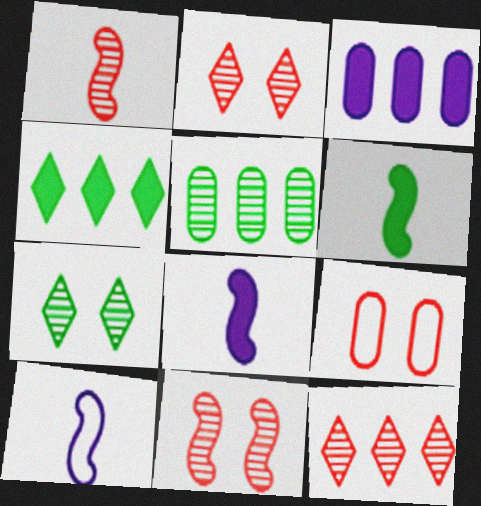[[1, 6, 10]]